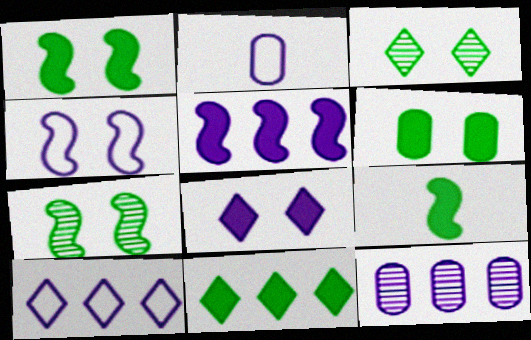[[2, 4, 10], 
[5, 10, 12], 
[6, 9, 11]]